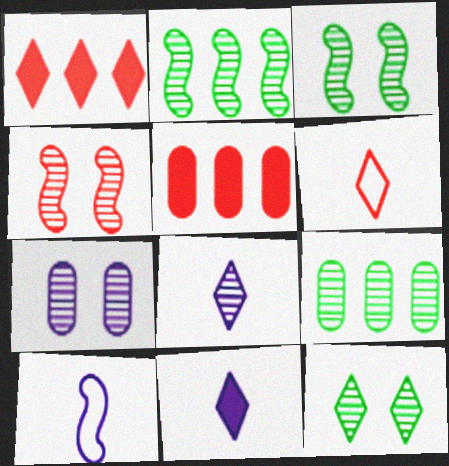[[4, 5, 6], 
[4, 7, 12], 
[4, 8, 9], 
[5, 10, 12]]